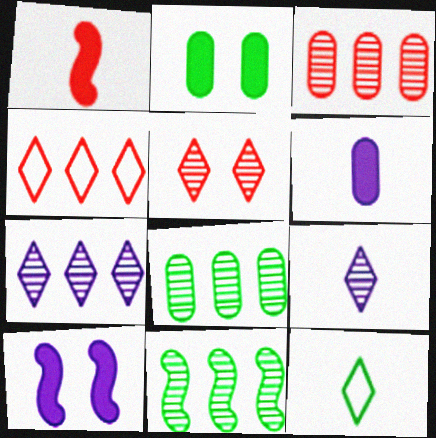[[2, 11, 12], 
[3, 7, 11], 
[3, 10, 12]]